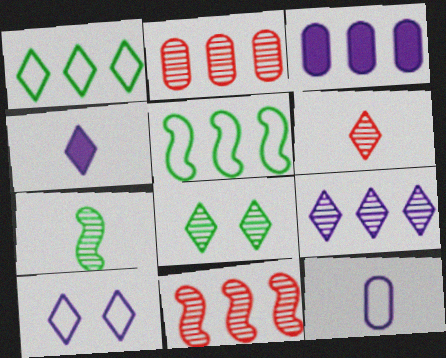[[1, 3, 11], 
[4, 9, 10], 
[6, 8, 9]]